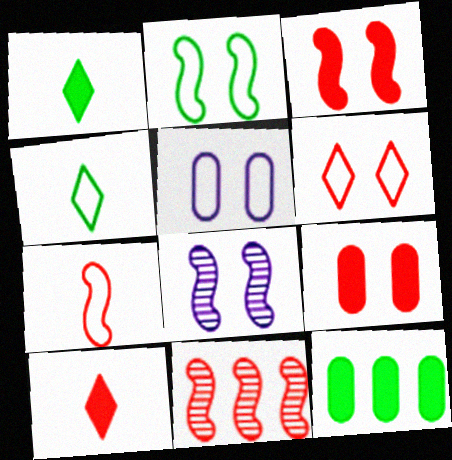[[1, 5, 11], 
[2, 3, 8], 
[2, 5, 6], 
[3, 7, 11]]